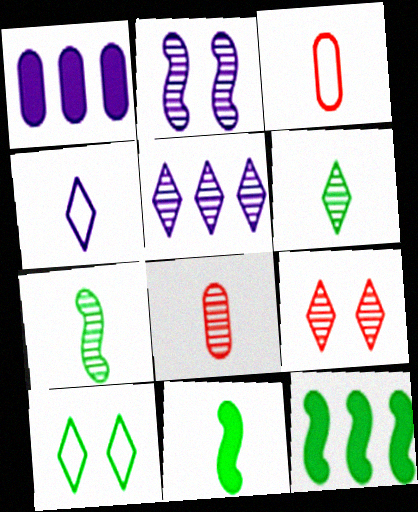[[1, 2, 4], 
[4, 8, 11], 
[5, 6, 9]]